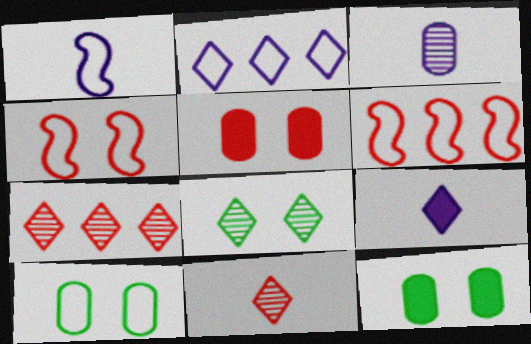[[1, 3, 9], 
[1, 7, 12], 
[5, 6, 11]]